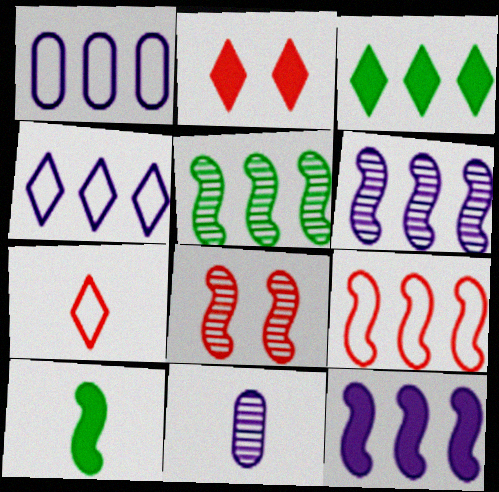[[5, 9, 12], 
[7, 10, 11]]